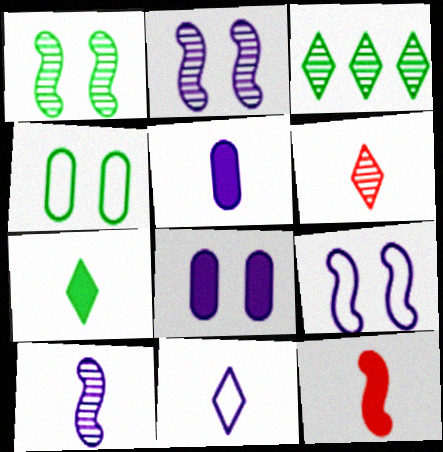[[5, 7, 12], 
[5, 10, 11], 
[6, 7, 11]]